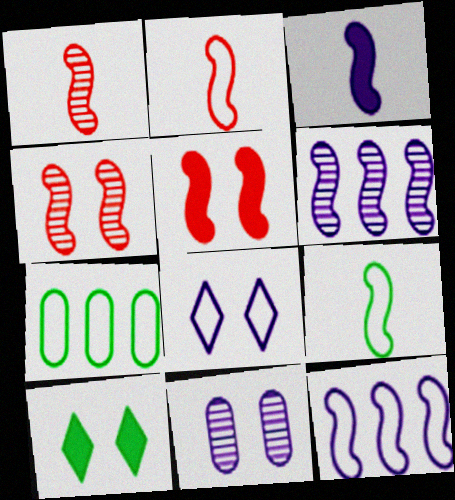[[1, 3, 9], 
[2, 7, 8], 
[5, 6, 9]]